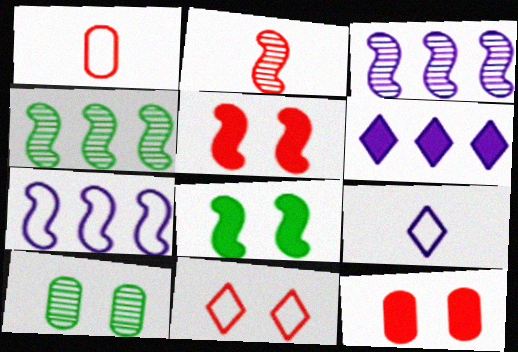[[2, 7, 8], 
[4, 9, 12]]